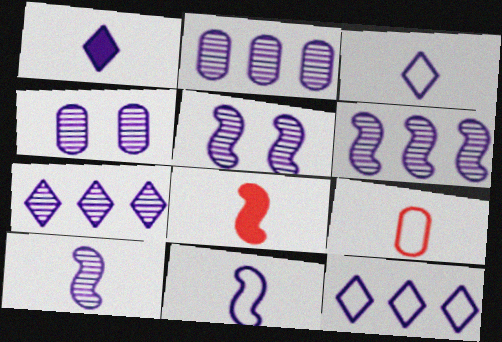[[2, 6, 7], 
[4, 7, 10], 
[5, 6, 10]]